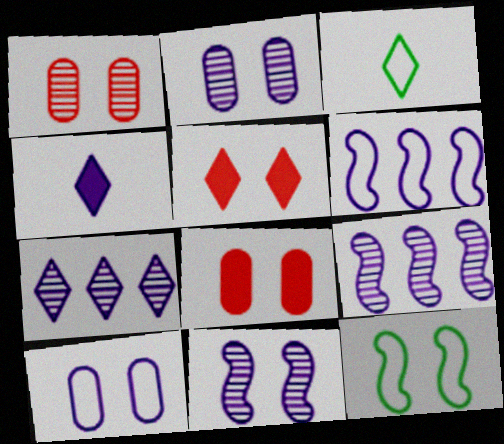[[2, 4, 6], 
[2, 5, 12], 
[3, 5, 7], 
[3, 8, 9], 
[4, 9, 10]]